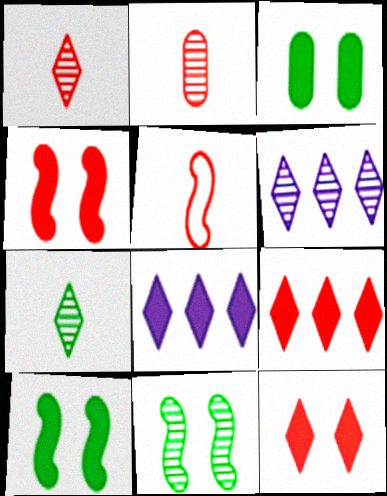[[2, 6, 11], 
[3, 5, 6]]